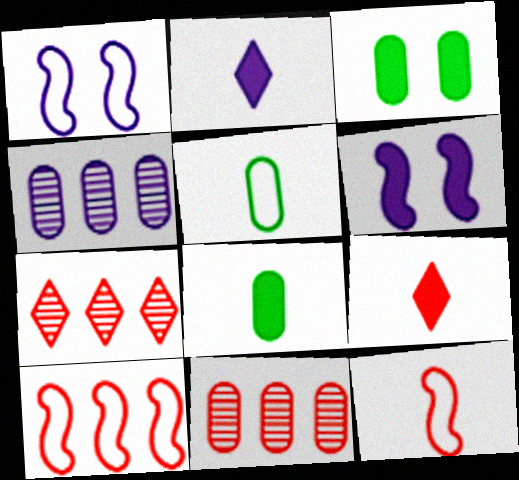[[1, 2, 4], 
[1, 7, 8], 
[5, 6, 7]]